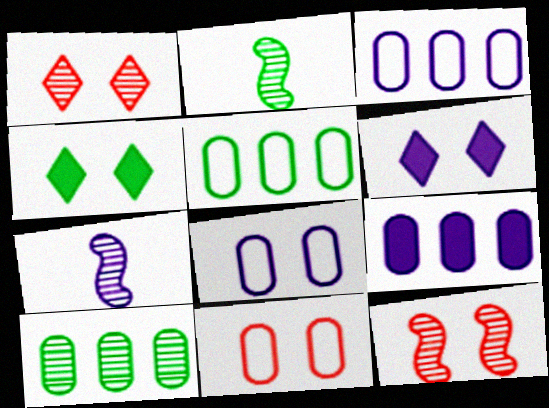[[1, 7, 10], 
[2, 4, 5], 
[3, 6, 7], 
[4, 8, 12]]